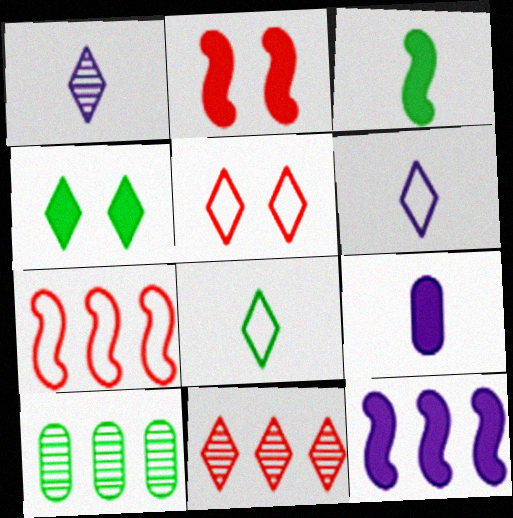[[2, 3, 12], 
[2, 6, 10], 
[4, 6, 11]]